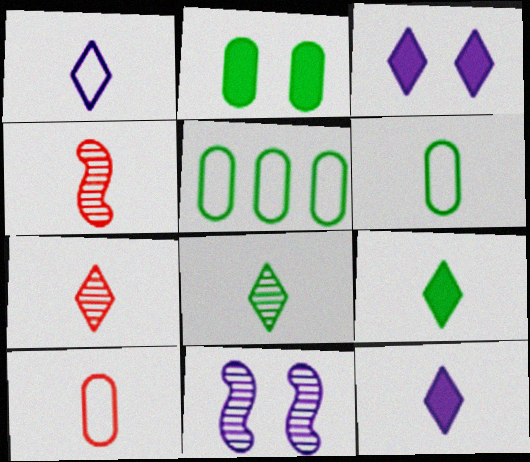[[1, 7, 9], 
[3, 4, 5], 
[4, 6, 12]]